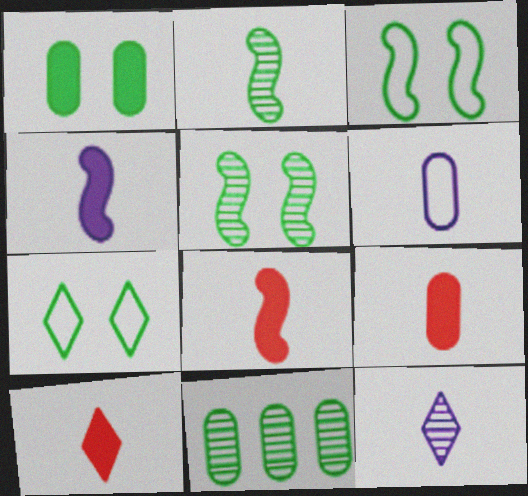[[1, 5, 7], 
[2, 6, 10], 
[4, 6, 12], 
[8, 9, 10]]